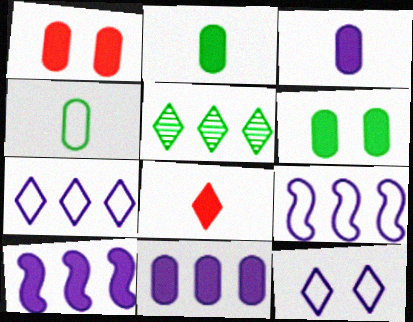[[1, 2, 11], 
[5, 8, 12], 
[6, 8, 10]]